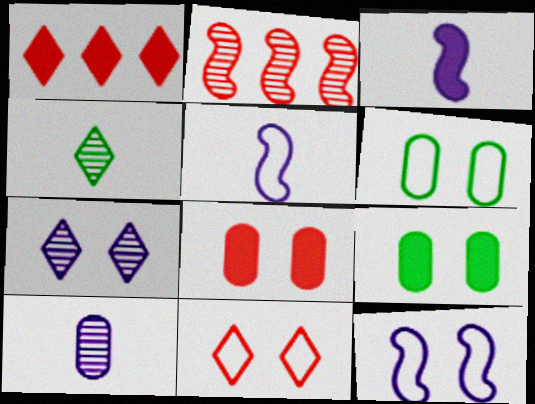[[1, 3, 9], 
[6, 11, 12]]